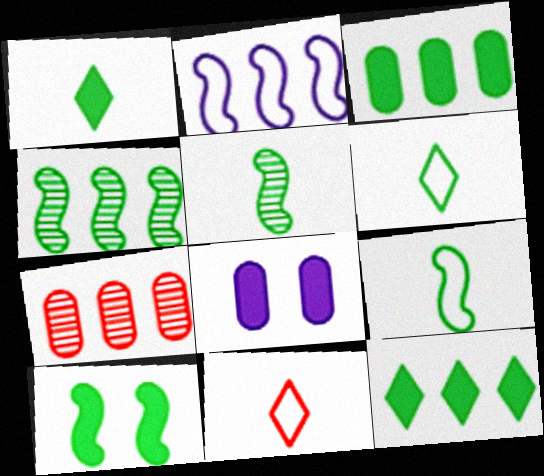[[1, 3, 10], 
[2, 7, 12], 
[4, 8, 11], 
[4, 9, 10]]